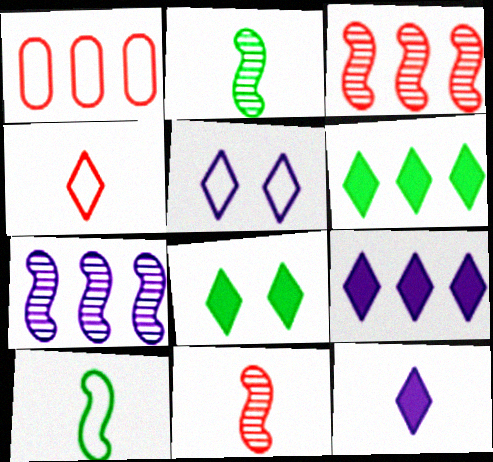[[1, 5, 10], 
[1, 6, 7]]